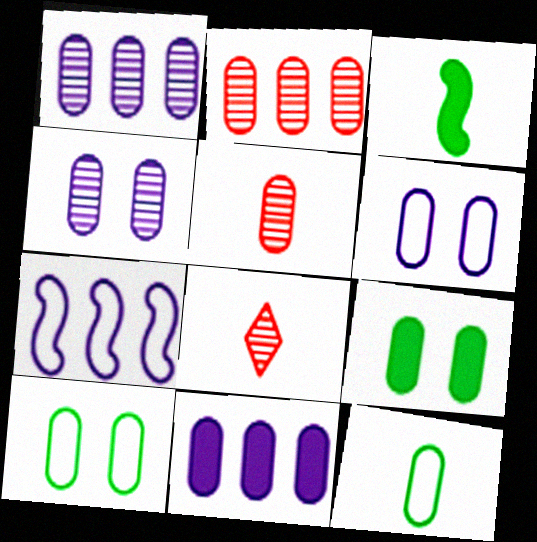[[5, 10, 11], 
[7, 8, 9]]